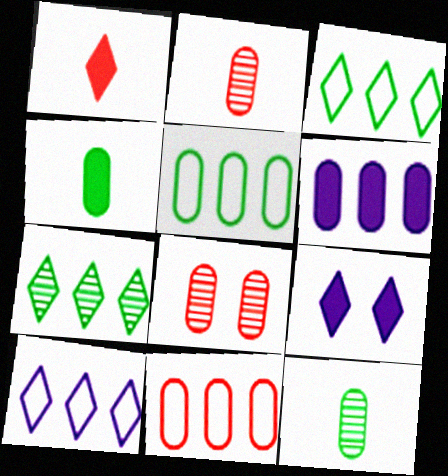[]